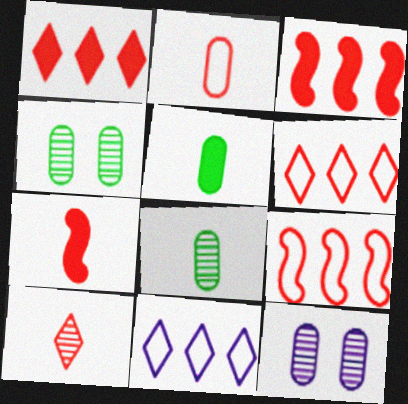[[2, 7, 10], 
[4, 7, 11]]